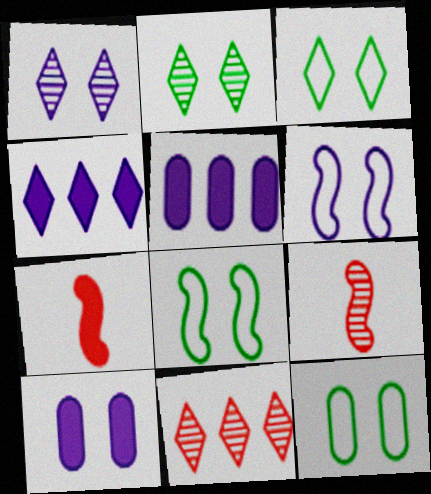[[1, 6, 10], 
[3, 5, 9], 
[3, 8, 12], 
[4, 9, 12]]